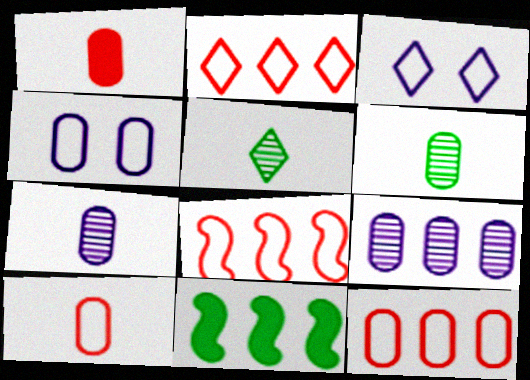[[2, 8, 12], 
[2, 9, 11]]